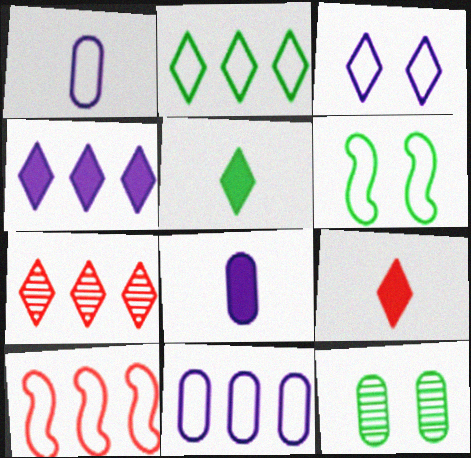[[2, 4, 7], 
[2, 10, 11], 
[3, 5, 7], 
[6, 7, 8]]